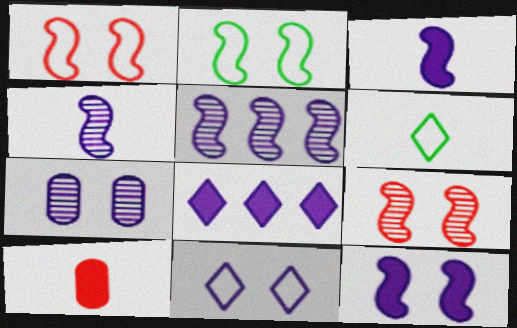[[2, 9, 12], 
[4, 6, 10], 
[7, 11, 12]]